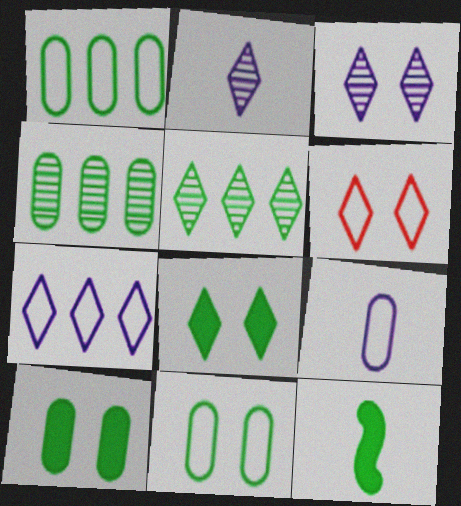[[3, 6, 8], 
[5, 11, 12]]